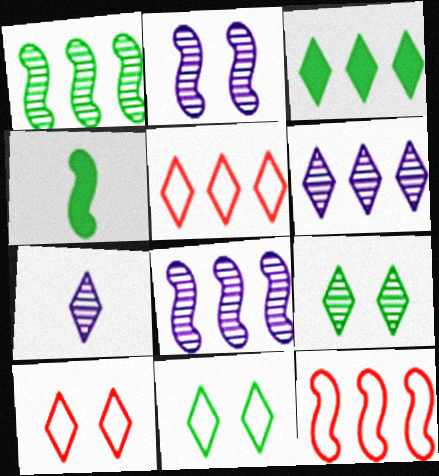[[2, 4, 12], 
[3, 5, 6], 
[3, 7, 10]]